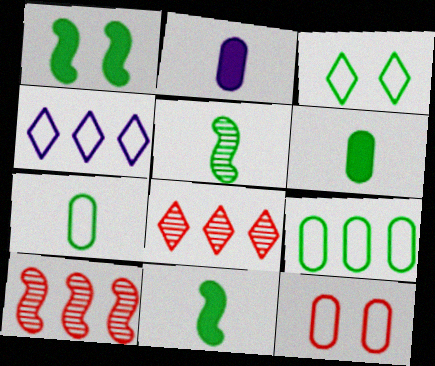[[2, 3, 10]]